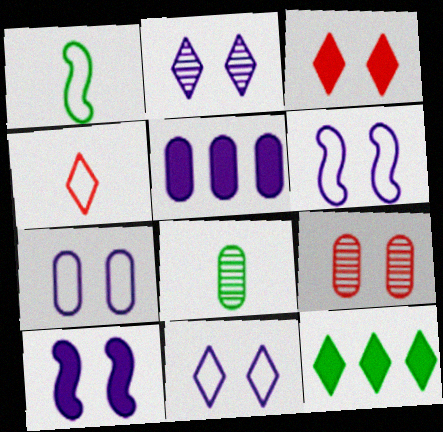[[2, 4, 12], 
[2, 7, 10], 
[6, 7, 11]]